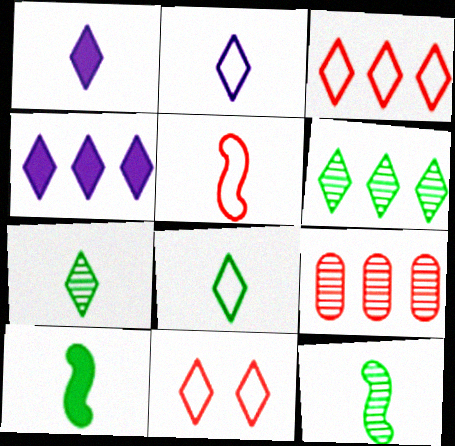[[1, 6, 11], 
[3, 4, 6], 
[4, 7, 11]]